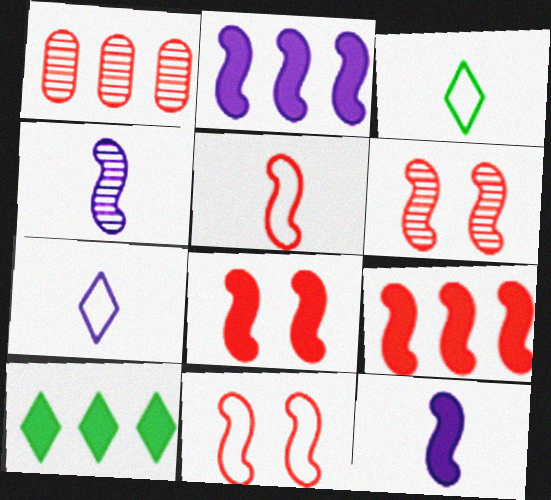[[5, 6, 9], 
[6, 8, 11]]